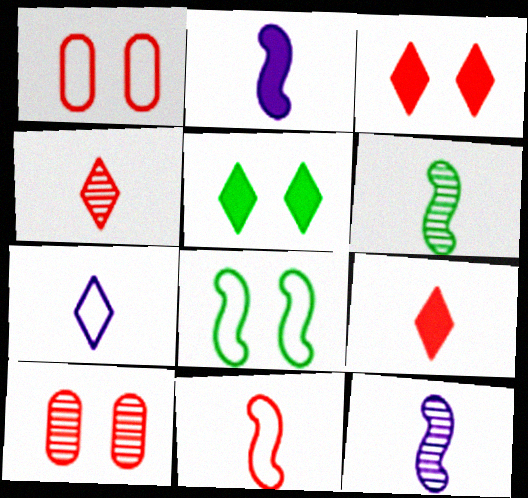[[2, 6, 11]]